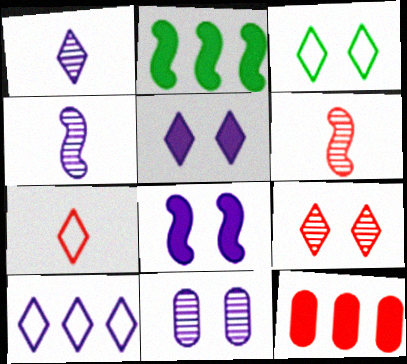[[1, 5, 10], 
[2, 7, 11], 
[3, 4, 12], 
[3, 5, 9], 
[3, 7, 10]]